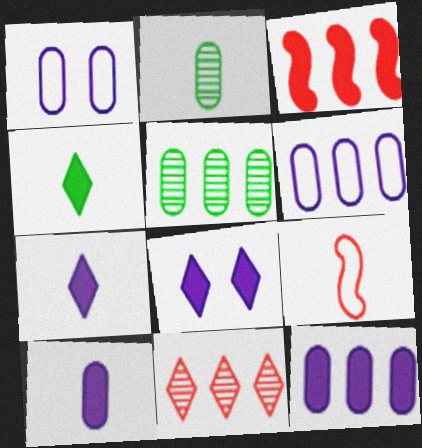[[2, 7, 9], 
[5, 8, 9]]